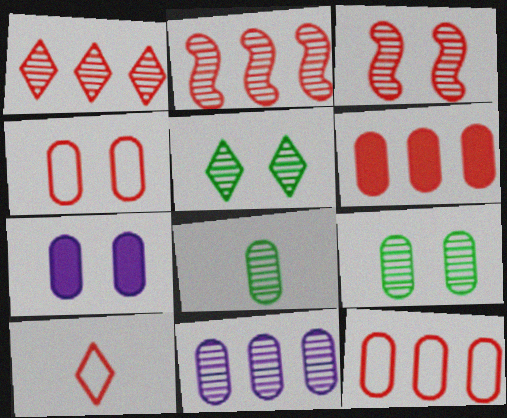[[3, 6, 10], 
[4, 7, 9], 
[7, 8, 12]]